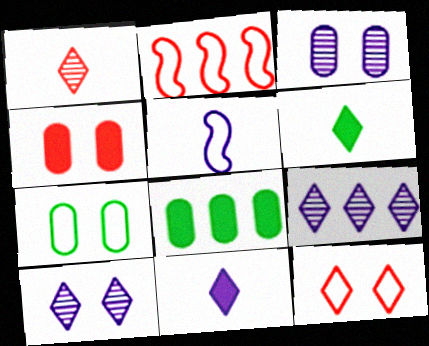[[1, 2, 4], 
[2, 3, 6], 
[2, 8, 9], 
[3, 4, 7], 
[6, 9, 12]]